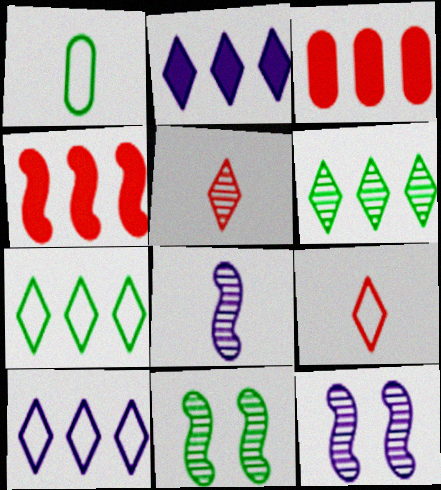[]